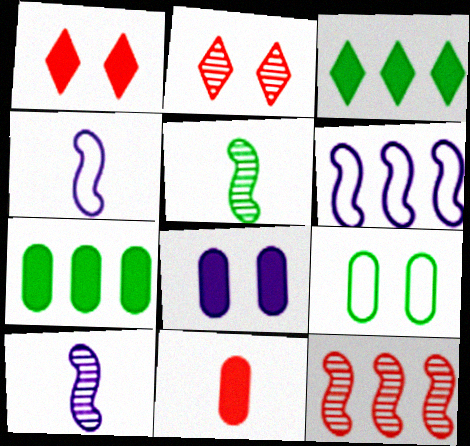[[2, 4, 7], 
[3, 5, 9], 
[7, 8, 11]]